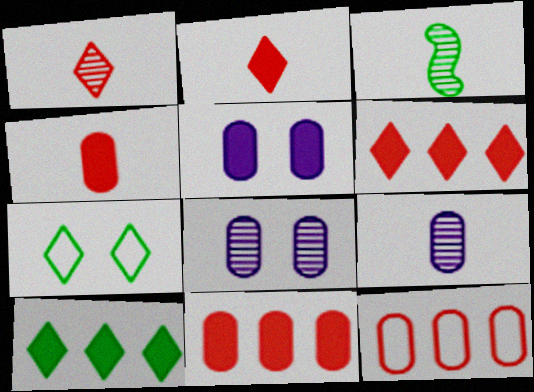[[1, 3, 9]]